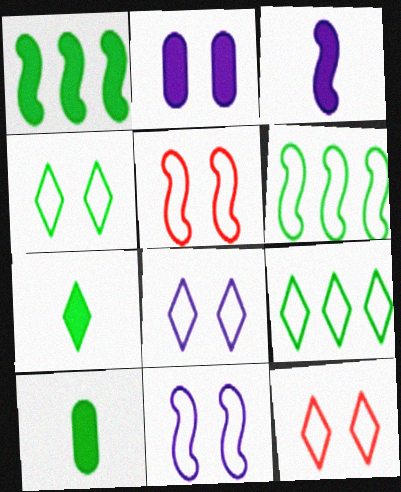[[4, 8, 12]]